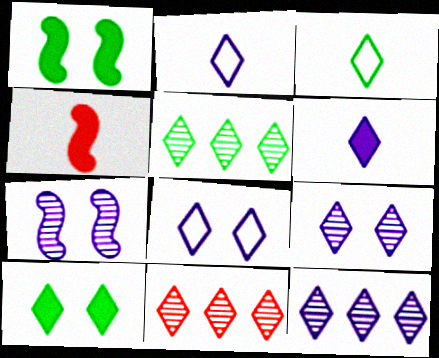[[2, 10, 11], 
[3, 5, 10], 
[5, 11, 12], 
[6, 8, 12]]